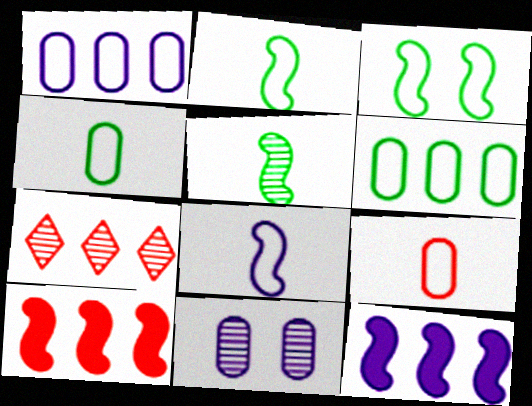[[5, 7, 11], 
[6, 7, 12]]